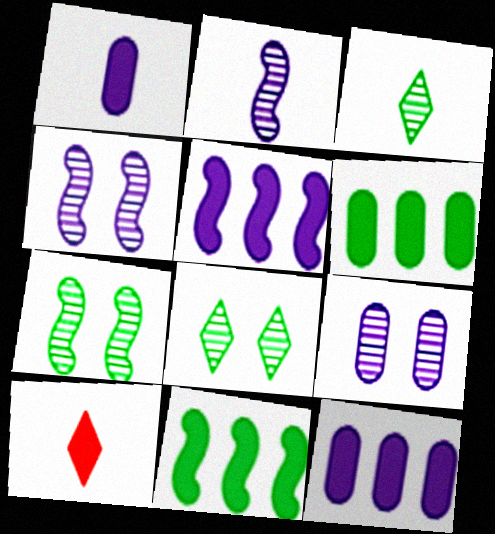[]